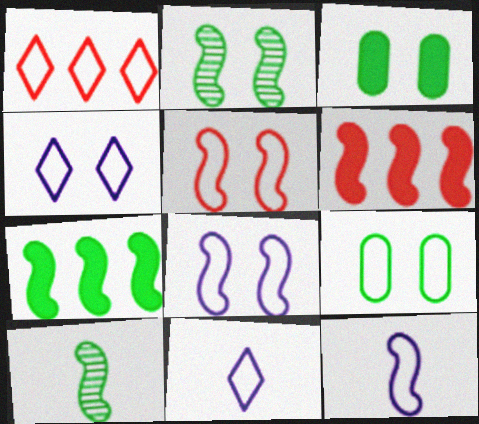[[1, 9, 12], 
[2, 6, 12], 
[4, 5, 9], 
[6, 8, 10]]